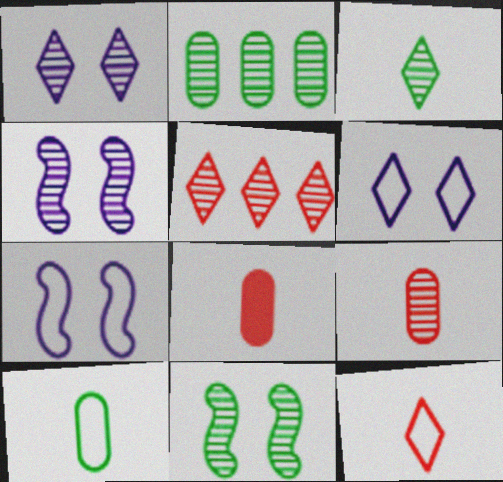[[1, 3, 5], 
[2, 3, 11]]